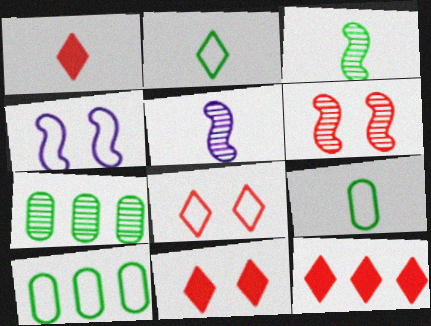[[1, 4, 7], 
[1, 5, 9], 
[1, 11, 12], 
[5, 10, 11]]